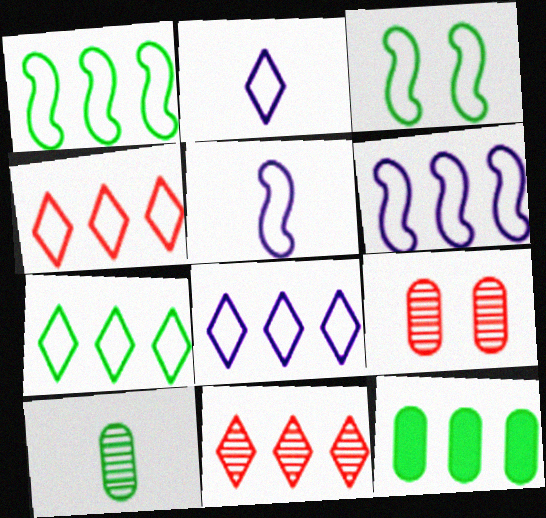[[4, 7, 8], 
[6, 11, 12]]